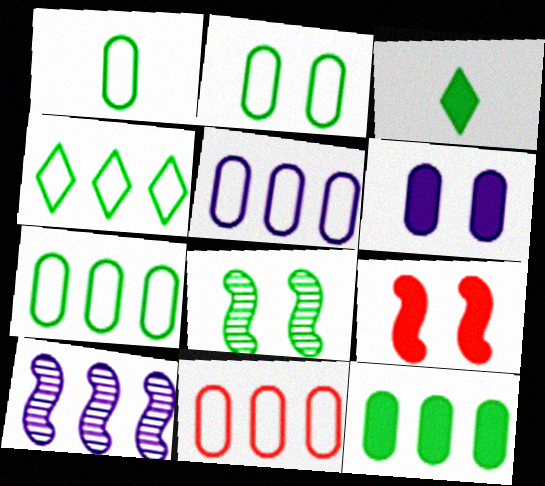[[1, 2, 7], 
[3, 7, 8], 
[5, 7, 11]]